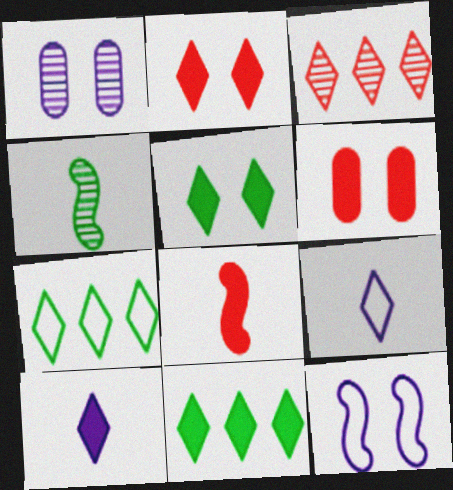[[1, 3, 4], 
[1, 7, 8], 
[2, 10, 11], 
[3, 5, 9]]